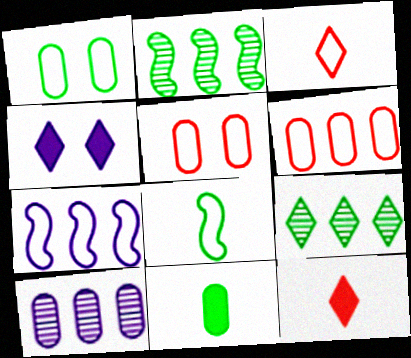[[1, 3, 7], 
[3, 4, 9], 
[5, 10, 11]]